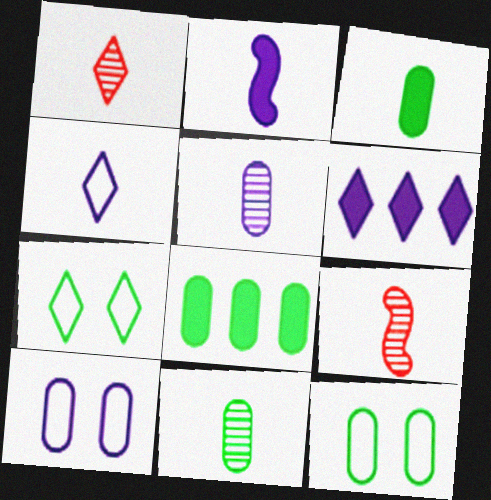[[1, 6, 7], 
[2, 4, 5], 
[3, 4, 9], 
[6, 9, 12], 
[8, 11, 12]]